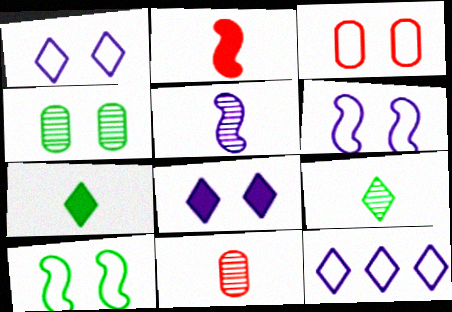[[1, 3, 10], 
[2, 4, 12], 
[5, 9, 11]]